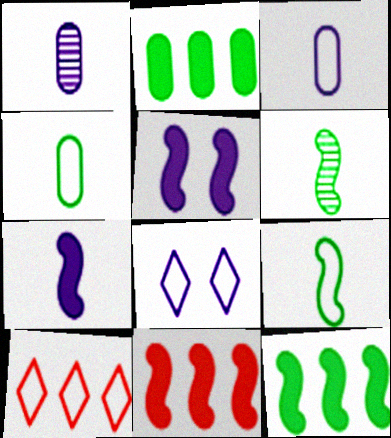[]